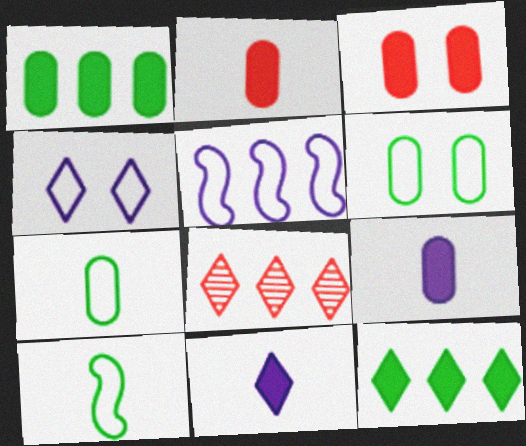[[1, 3, 9], 
[1, 5, 8]]